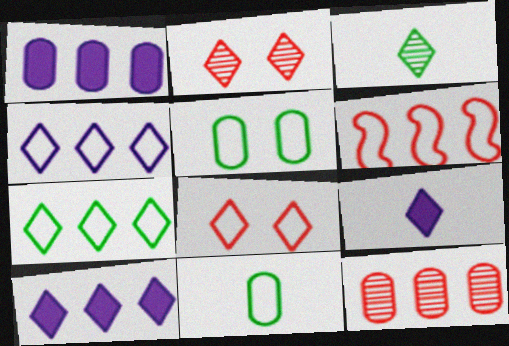[[2, 7, 9], 
[3, 8, 10]]